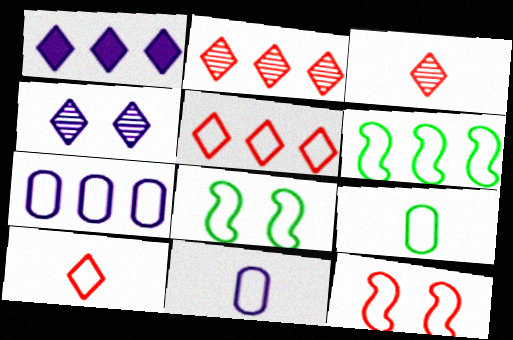[[5, 6, 7], 
[5, 8, 11], 
[7, 8, 10]]